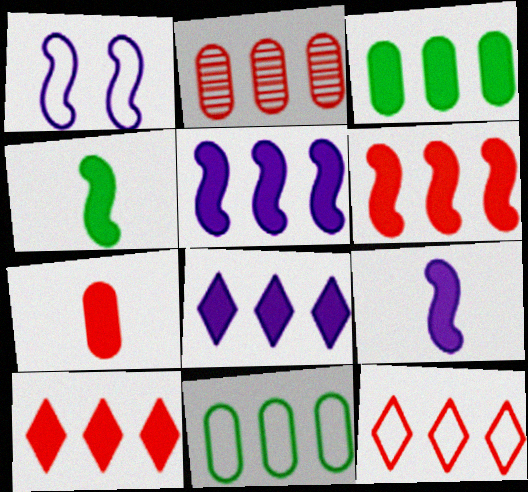[[2, 6, 12], 
[3, 5, 10], 
[3, 6, 8]]